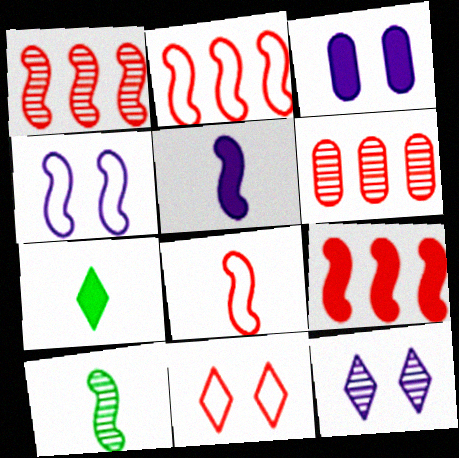[[1, 2, 9], 
[3, 4, 12], 
[3, 7, 9], 
[4, 6, 7], 
[4, 9, 10], 
[5, 8, 10], 
[6, 10, 12]]